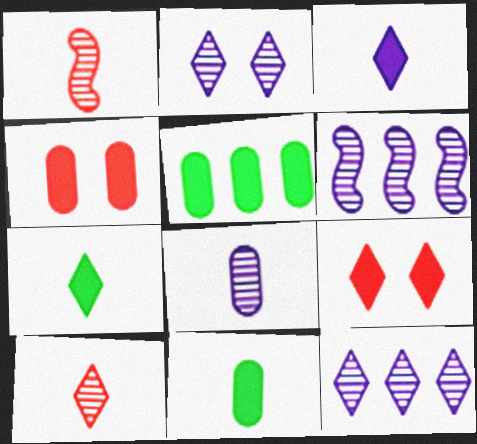[[2, 6, 8]]